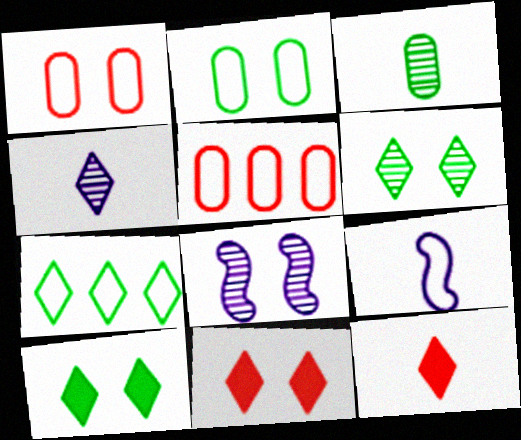[[1, 7, 9], 
[1, 8, 10], 
[2, 8, 11], 
[3, 9, 12], 
[4, 7, 11]]